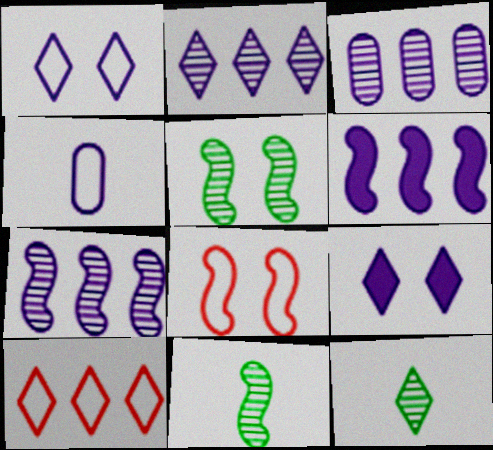[[2, 3, 7], 
[4, 7, 9], 
[6, 8, 11], 
[9, 10, 12]]